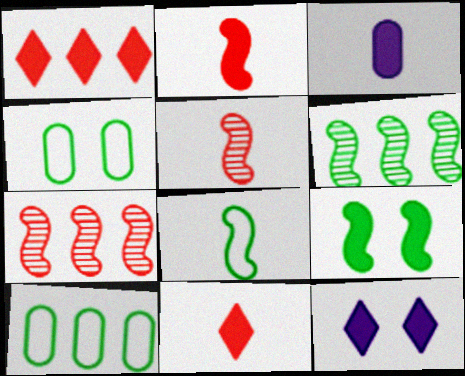[[1, 3, 9], 
[5, 10, 12], 
[6, 8, 9]]